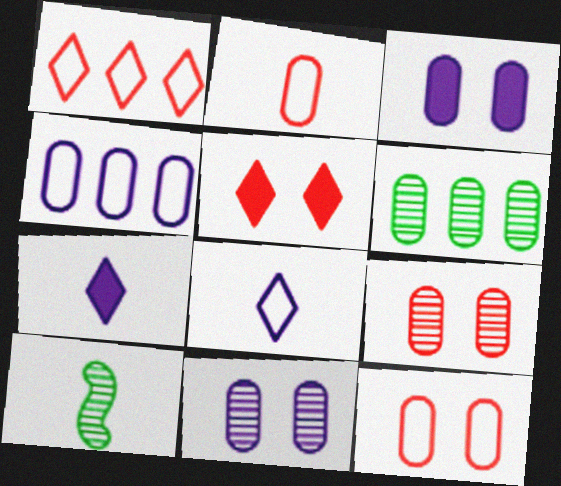[[1, 3, 10], 
[2, 3, 6], 
[2, 7, 10], 
[4, 5, 10]]